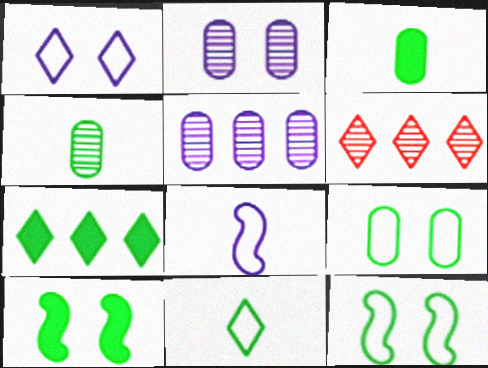[[3, 7, 10], 
[4, 7, 12]]